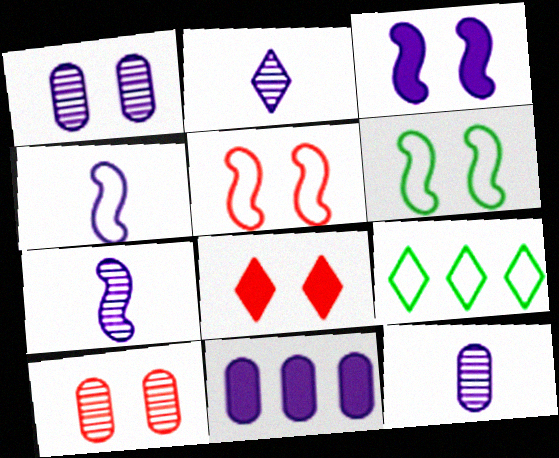[[1, 6, 8], 
[2, 7, 12], 
[2, 8, 9], 
[5, 8, 10]]